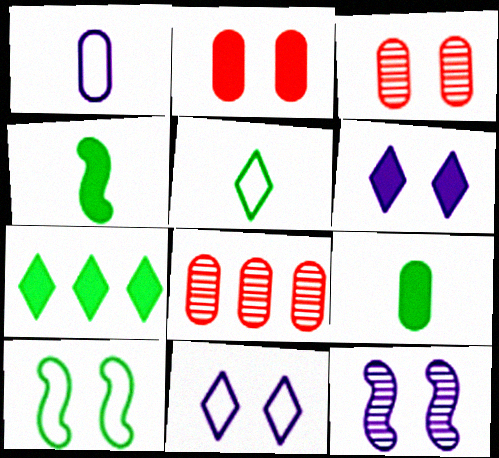[[3, 6, 10], 
[4, 8, 11]]